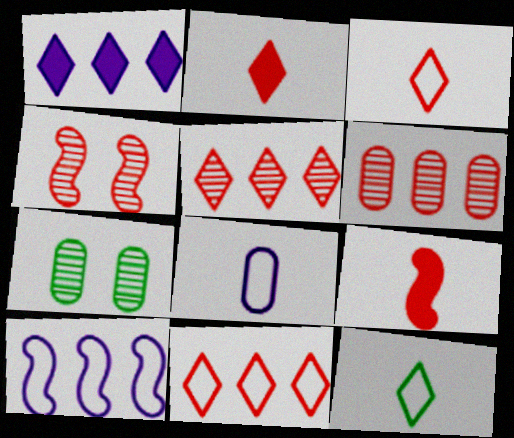[[2, 7, 10]]